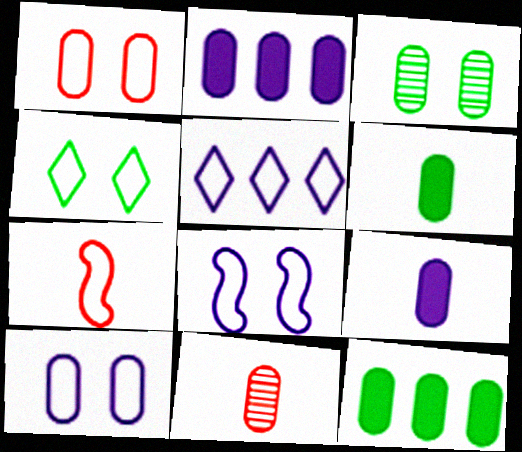[[1, 4, 8], 
[10, 11, 12]]